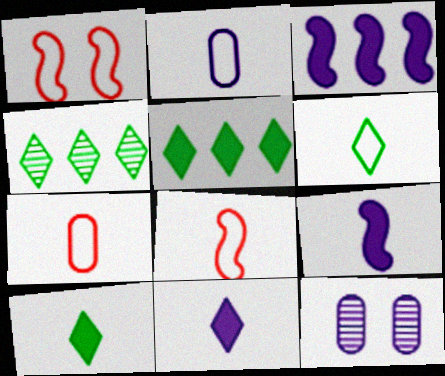[[2, 6, 8], 
[5, 8, 12]]